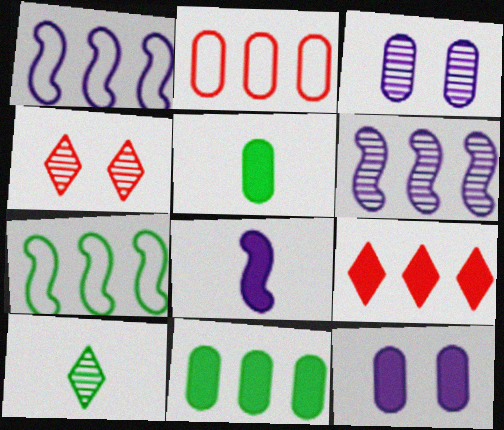[[1, 4, 5], 
[2, 3, 5]]